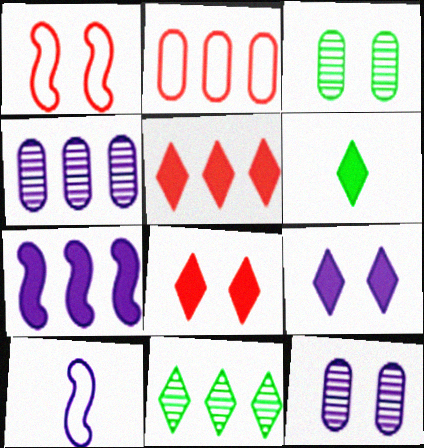[[1, 3, 9], 
[1, 4, 6], 
[2, 7, 11], 
[3, 5, 10], 
[4, 9, 10], 
[5, 6, 9]]